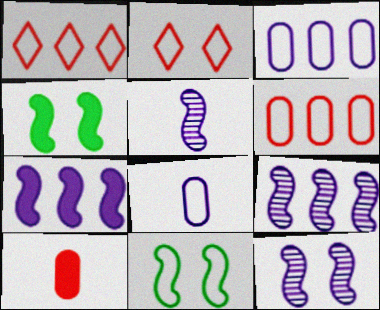[[1, 8, 11], 
[5, 9, 12]]